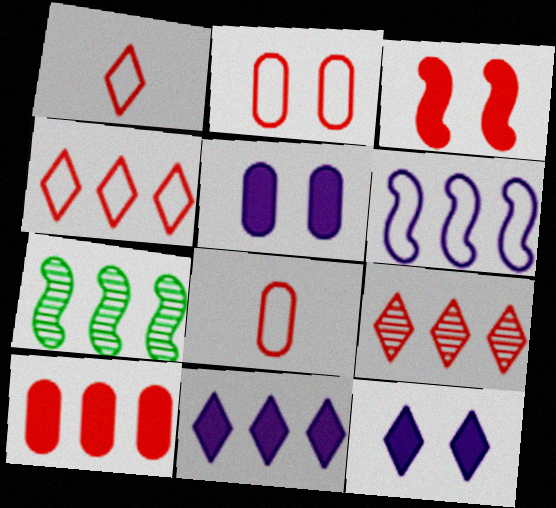[[1, 5, 7], 
[3, 8, 9], 
[7, 8, 12]]